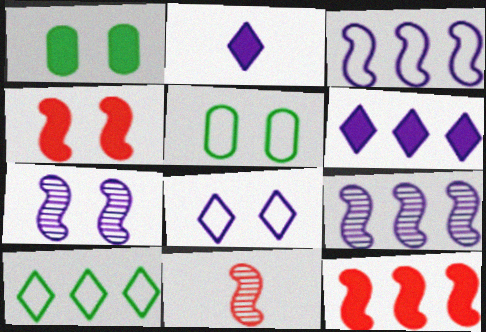[[1, 2, 12], 
[5, 6, 11]]